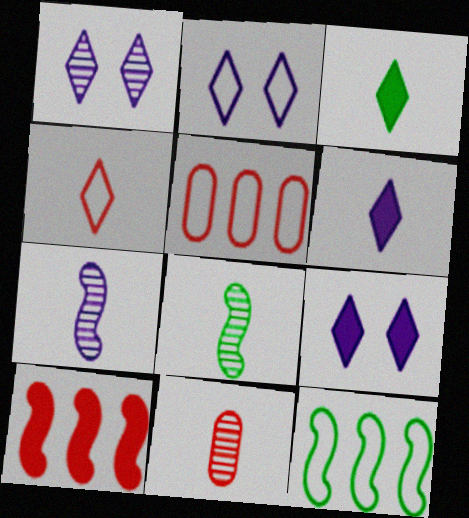[[1, 2, 9], 
[5, 8, 9], 
[9, 11, 12]]